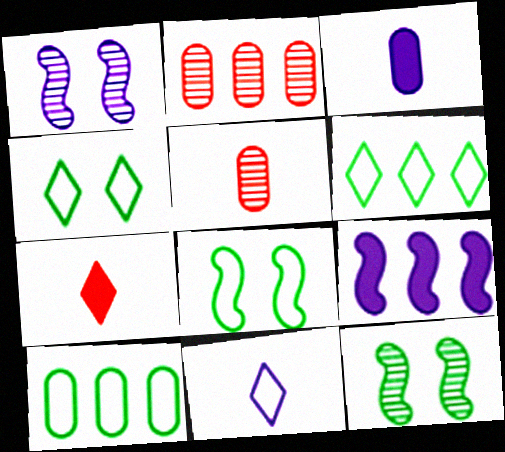[[1, 7, 10], 
[2, 6, 9], 
[4, 5, 9]]